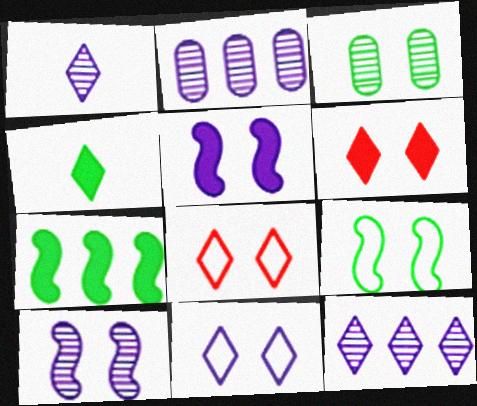[[1, 2, 10], 
[3, 5, 8], 
[4, 8, 12]]